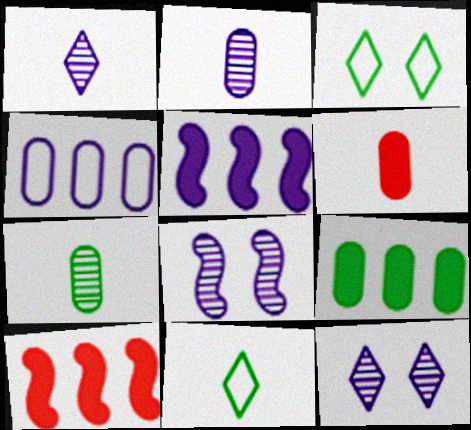[[2, 3, 10]]